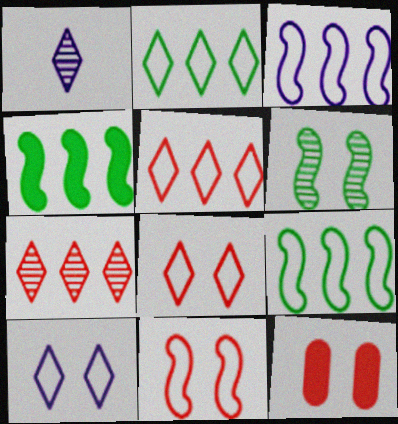[[1, 9, 12], 
[6, 10, 12]]